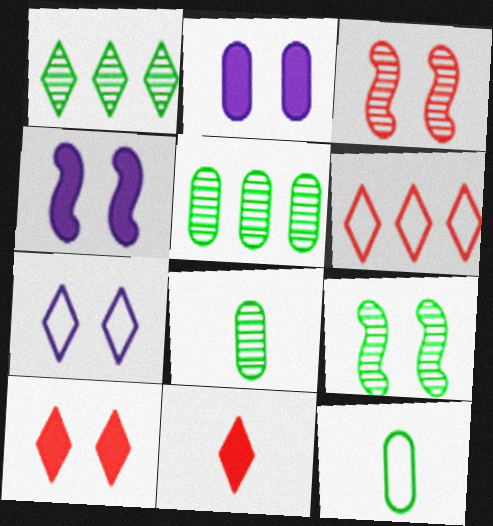[[1, 7, 11], 
[1, 8, 9], 
[4, 6, 8]]